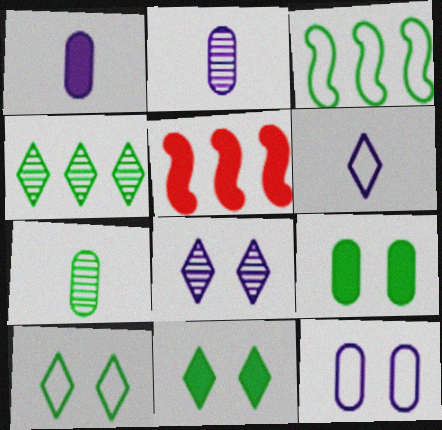[[1, 5, 11], 
[2, 5, 10], 
[3, 7, 11]]